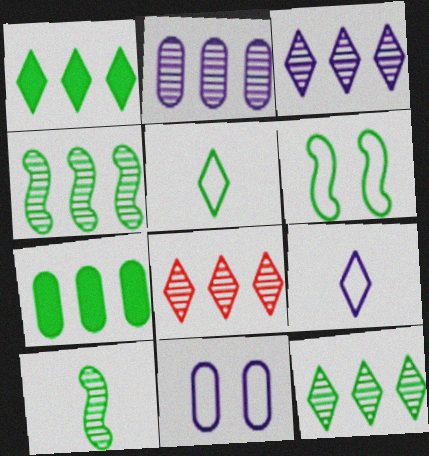[[2, 4, 8], 
[3, 8, 12]]